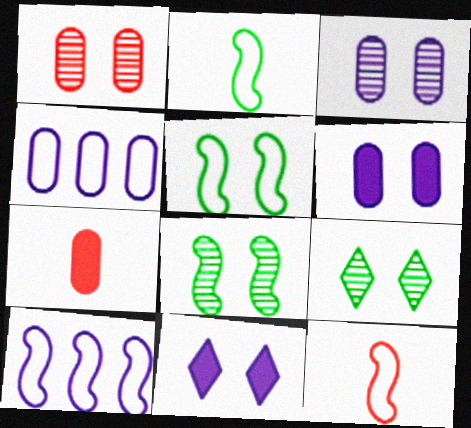[[1, 5, 11], 
[5, 10, 12], 
[7, 9, 10]]